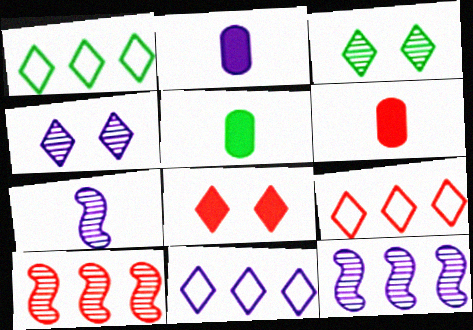[[1, 9, 11], 
[2, 5, 6]]